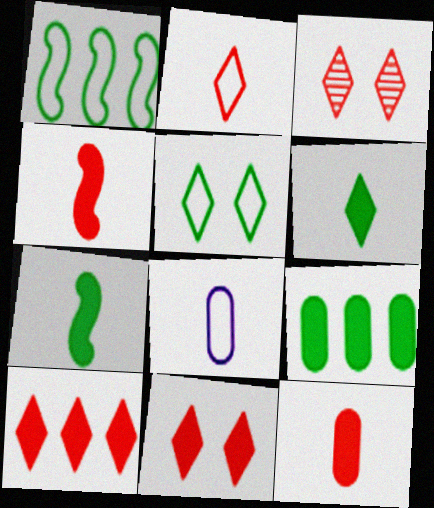[[2, 3, 10]]